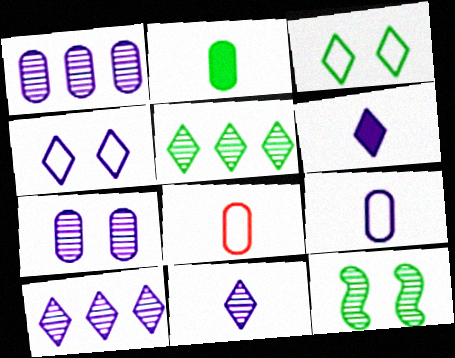[[4, 6, 10]]